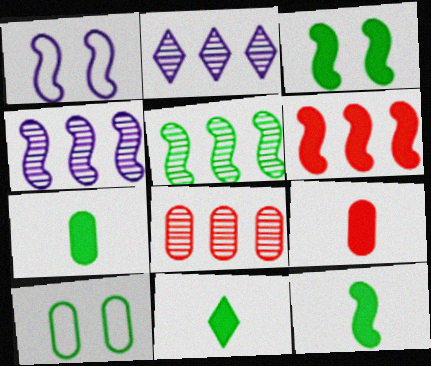[[1, 8, 11], 
[2, 5, 8], 
[5, 10, 11], 
[7, 11, 12]]